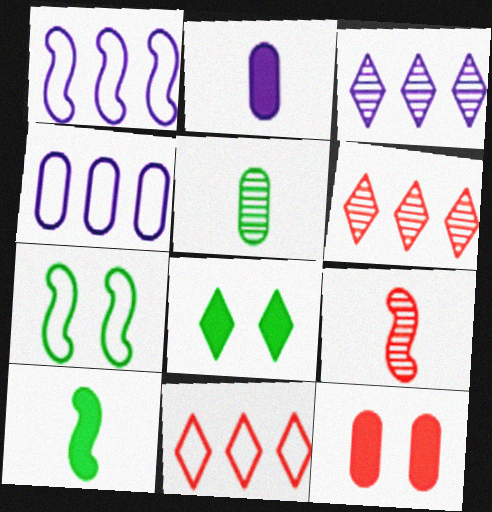[[2, 6, 7], 
[4, 5, 12], 
[4, 8, 9], 
[9, 11, 12]]